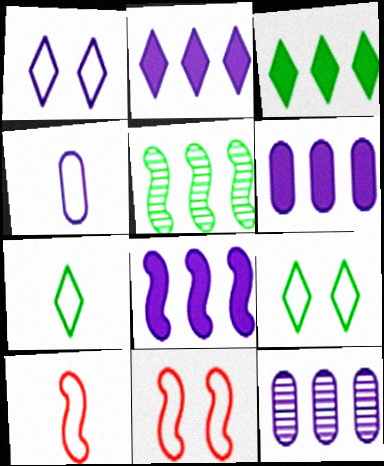[[2, 6, 8], 
[4, 7, 10]]